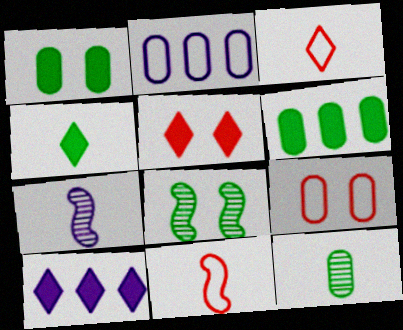[[4, 5, 10]]